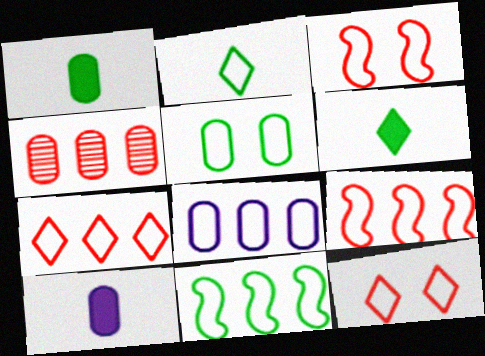[[2, 3, 8], 
[2, 5, 11], 
[4, 5, 10], 
[7, 8, 11]]